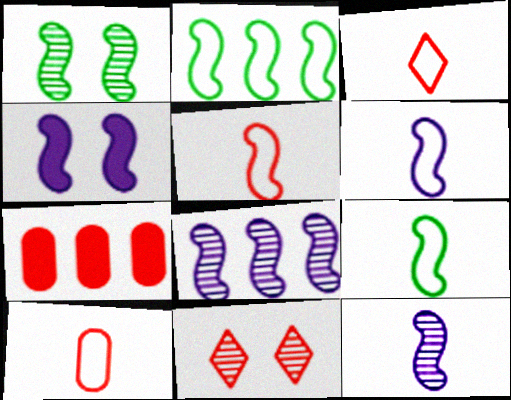[[3, 5, 10], 
[4, 6, 8], 
[5, 6, 9], 
[5, 7, 11]]